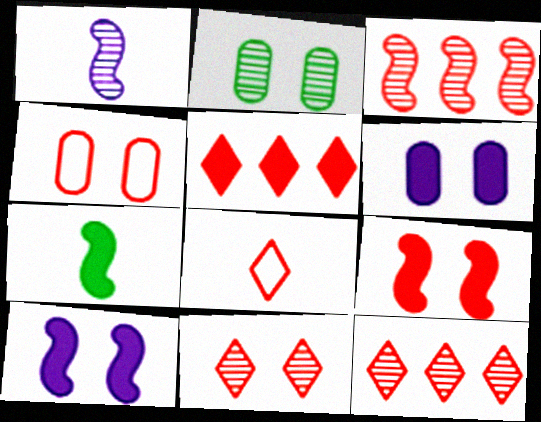[[1, 2, 12], 
[2, 4, 6], 
[4, 9, 11], 
[5, 6, 7], 
[5, 8, 11]]